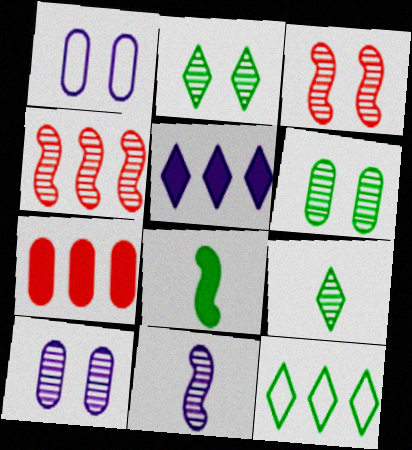[[1, 5, 11], 
[2, 3, 10], 
[4, 9, 10], 
[6, 8, 12]]